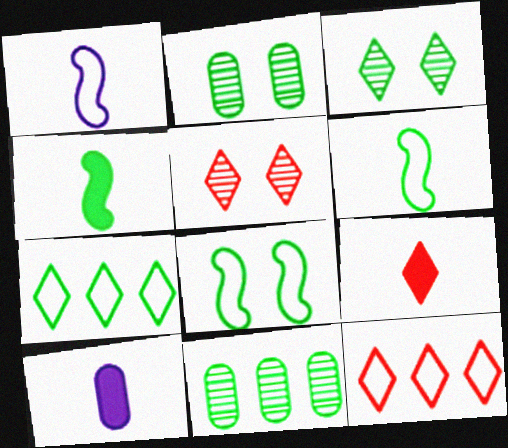[[2, 4, 7], 
[4, 9, 10], 
[5, 9, 12]]